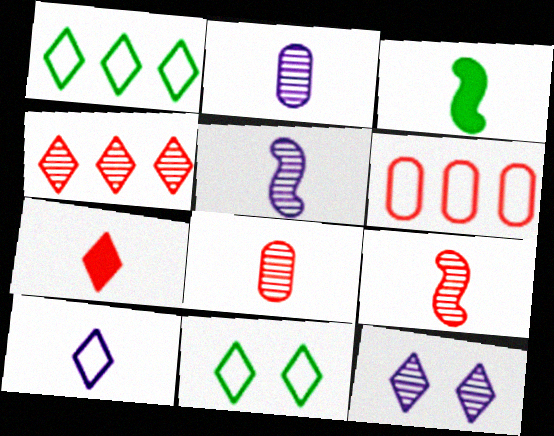[[1, 7, 12], 
[3, 6, 12], 
[3, 8, 10]]